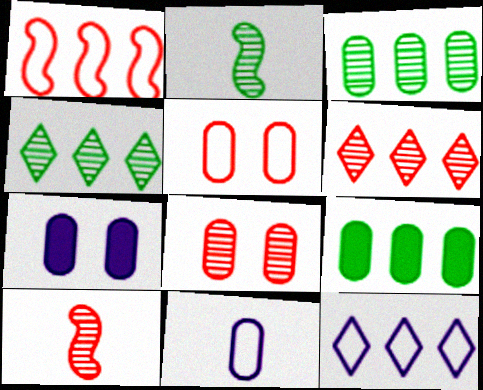[[6, 8, 10], 
[8, 9, 11]]